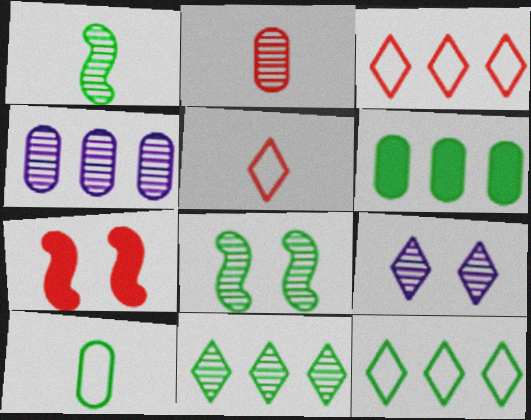[[2, 3, 7]]